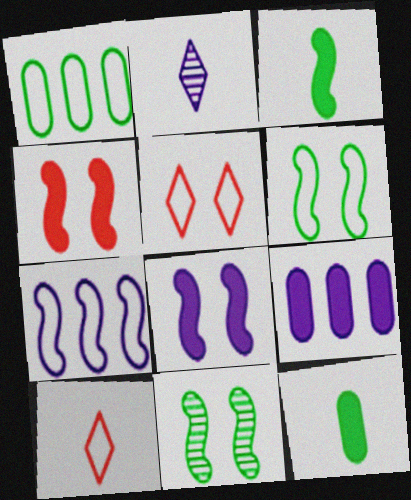[[1, 2, 4], 
[9, 10, 11]]